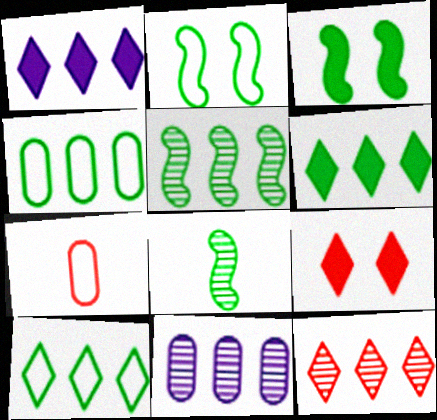[[1, 10, 12], 
[4, 5, 6], 
[5, 11, 12]]